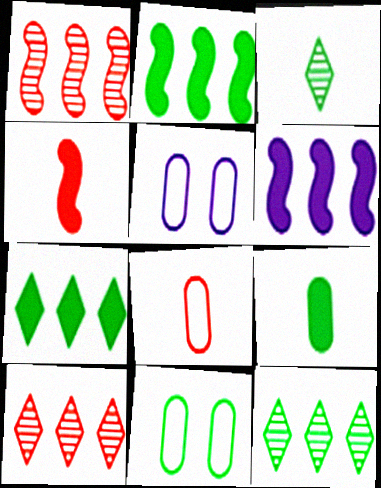[[2, 3, 11], 
[4, 5, 12]]